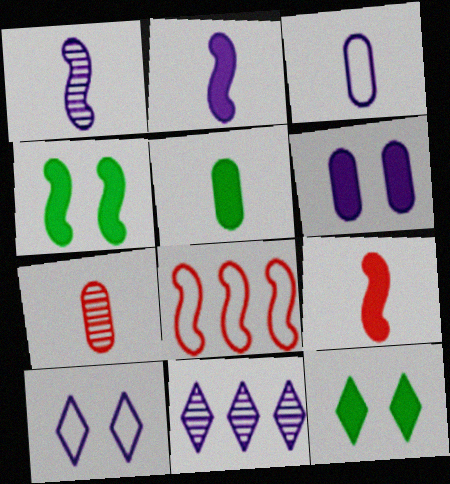[[1, 4, 8], 
[3, 5, 7]]